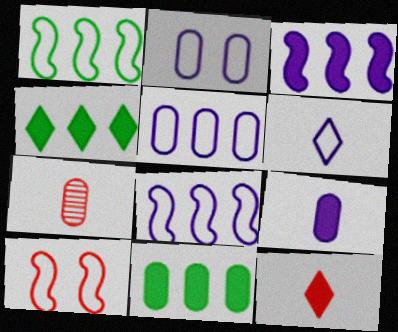[[2, 6, 8], 
[2, 7, 11]]